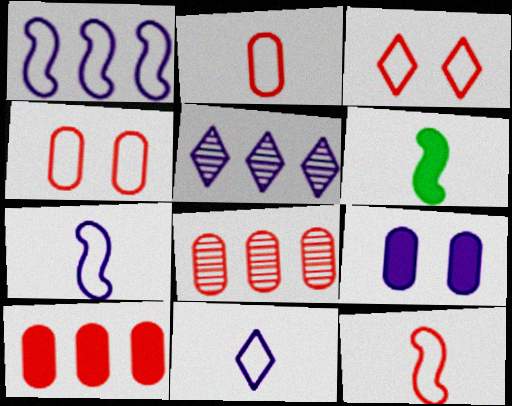[[4, 5, 6], 
[5, 7, 9]]